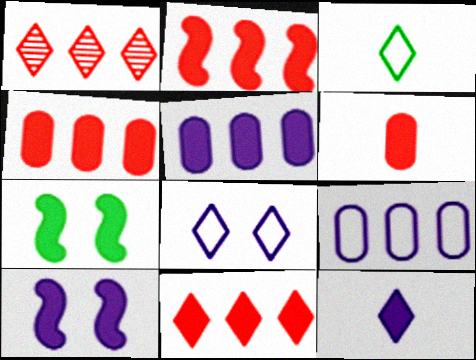[[2, 4, 11], 
[4, 7, 12], 
[5, 10, 12]]